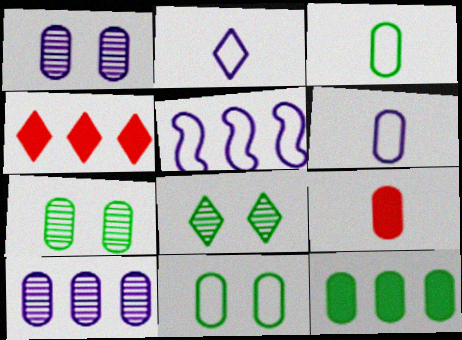[[2, 4, 8], 
[3, 7, 12], 
[5, 8, 9], 
[9, 10, 11]]